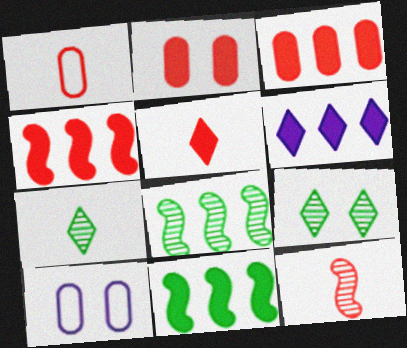[[1, 5, 12], 
[2, 4, 5], 
[3, 6, 11], 
[4, 7, 10], 
[5, 8, 10]]